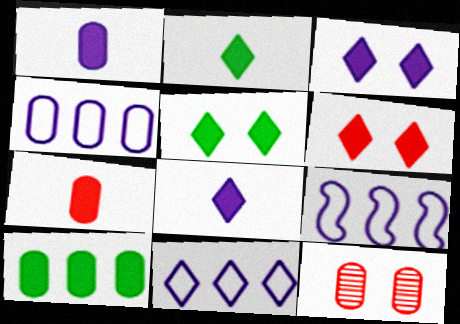[[2, 9, 12], 
[3, 5, 6], 
[4, 9, 11]]